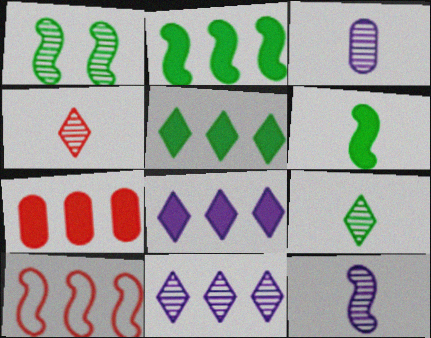[[2, 7, 8]]